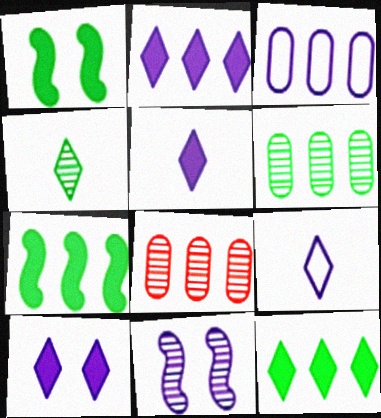[[1, 8, 9], 
[2, 5, 10], 
[3, 5, 11], 
[4, 8, 11]]